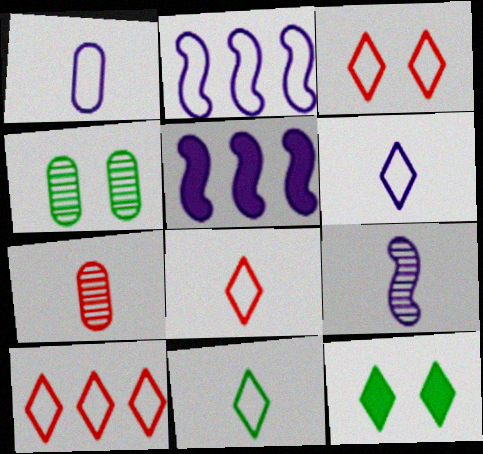[[2, 7, 12], 
[3, 8, 10], 
[4, 5, 8], 
[6, 8, 11]]